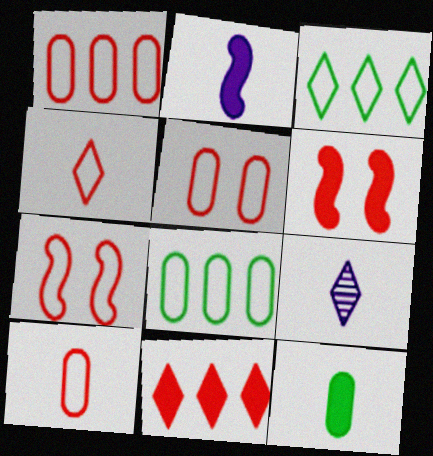[[1, 4, 7], 
[1, 5, 10], 
[6, 8, 9]]